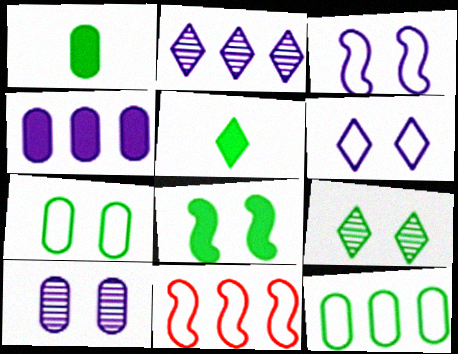[[5, 10, 11], 
[7, 8, 9]]